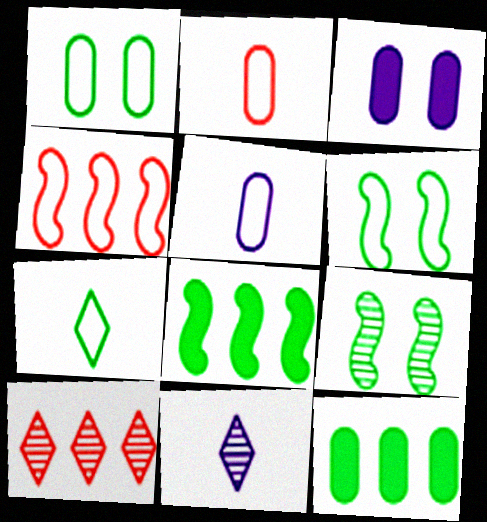[[7, 9, 12]]